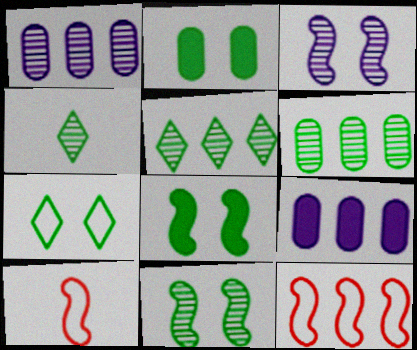[[2, 7, 11], 
[4, 6, 11], 
[5, 9, 12]]